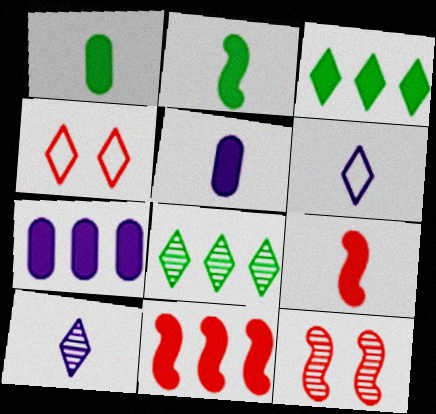[[3, 4, 10], 
[3, 7, 11]]